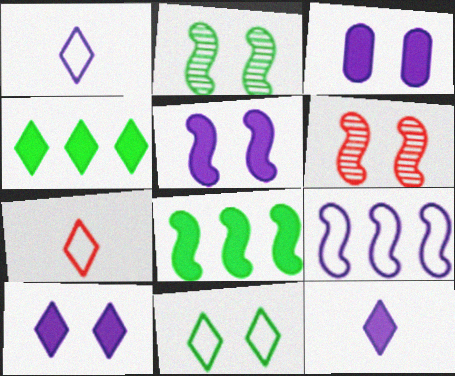[[3, 5, 10], 
[3, 6, 11]]